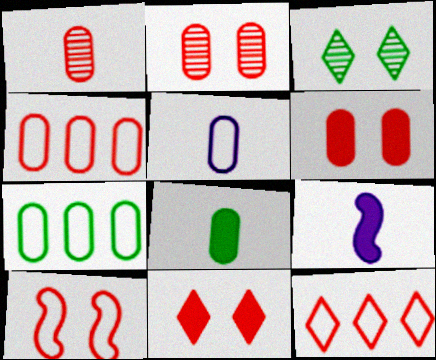[[1, 4, 6], 
[1, 5, 8], 
[2, 10, 11], 
[3, 4, 9]]